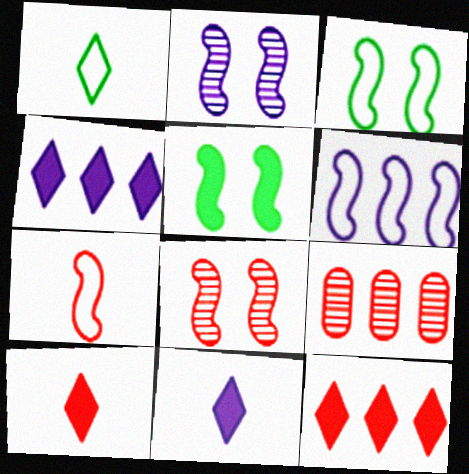[[3, 6, 7], 
[3, 9, 11]]